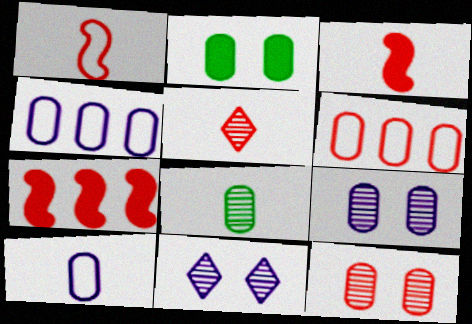[]